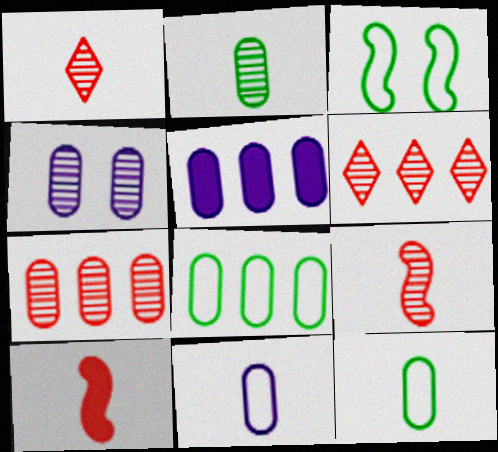[[1, 3, 5], 
[2, 4, 7], 
[4, 5, 11], 
[5, 7, 8]]